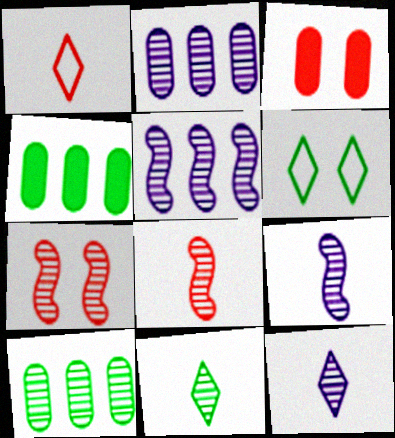[[2, 7, 11], 
[7, 10, 12]]